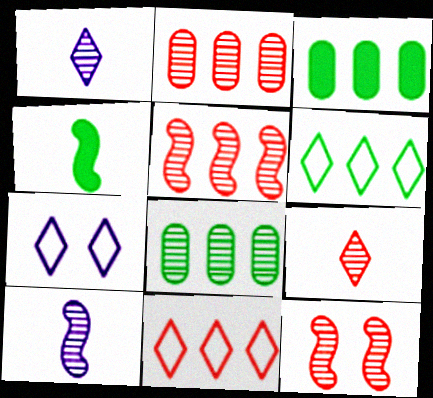[[1, 8, 12], 
[2, 4, 7], 
[2, 9, 12]]